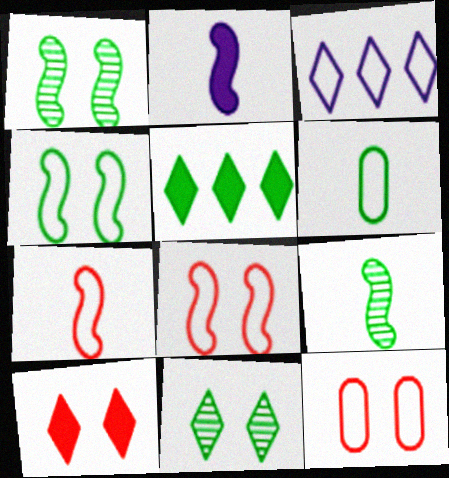[[1, 5, 6], 
[2, 7, 9], 
[3, 6, 8]]